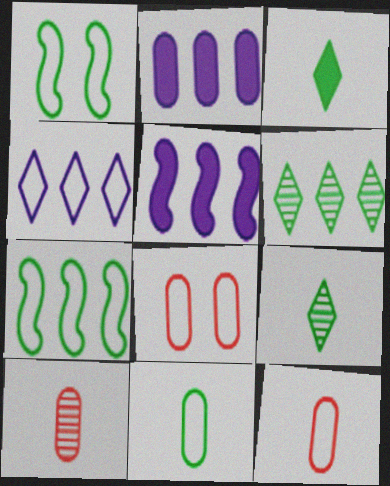[[1, 4, 12], 
[5, 8, 9]]